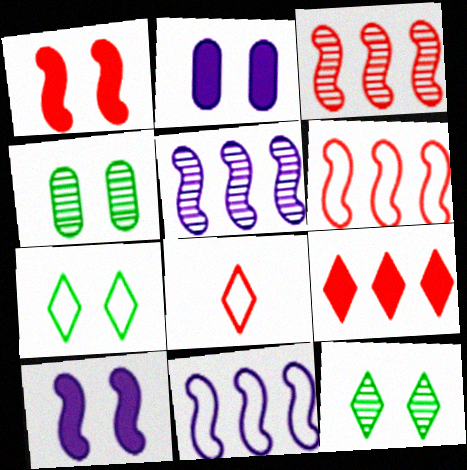[]